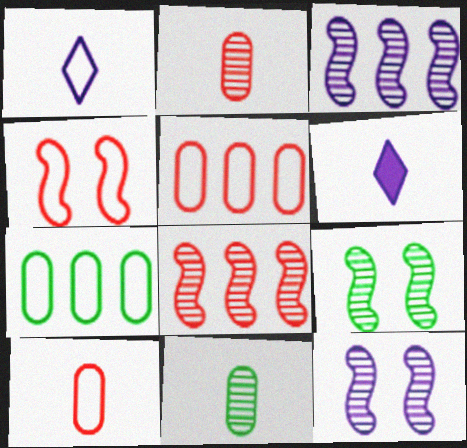[[1, 4, 7], 
[5, 6, 9]]